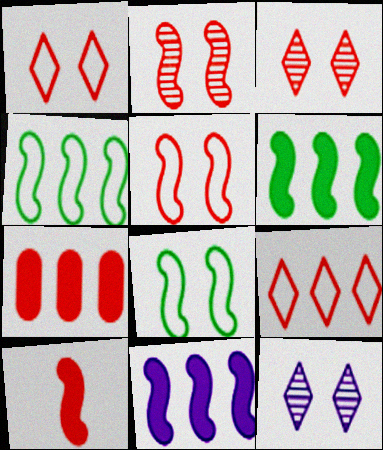[]